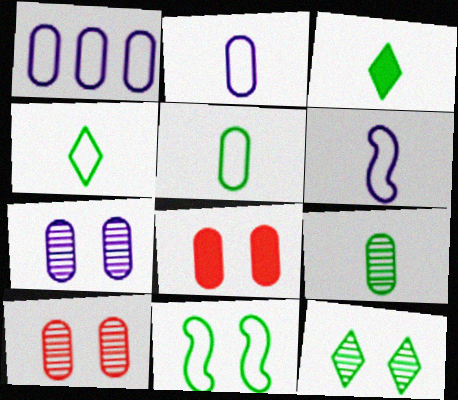[[1, 8, 9]]